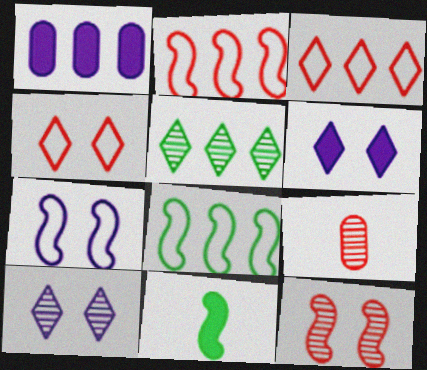[[1, 2, 5], 
[6, 8, 9]]